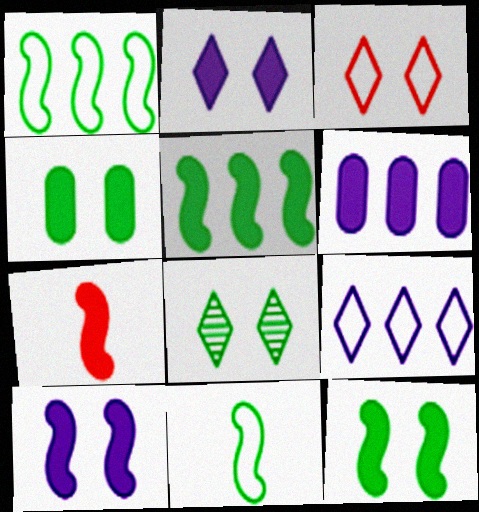[[2, 3, 8], 
[5, 7, 10]]